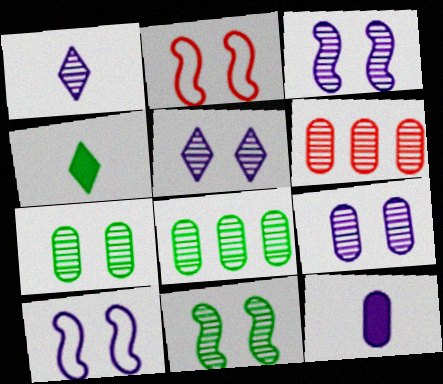[[1, 6, 11], 
[3, 5, 9], 
[4, 6, 10]]